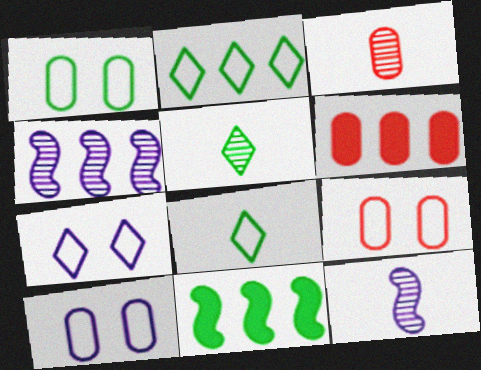[[1, 5, 11], 
[1, 9, 10], 
[2, 4, 6], 
[3, 5, 12], 
[3, 6, 9], 
[3, 7, 11]]